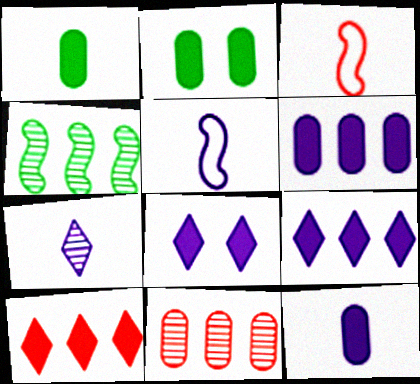[[1, 3, 7], 
[5, 7, 12]]